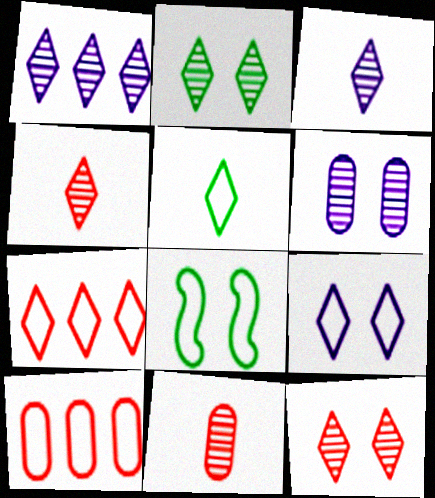[[1, 2, 4], 
[5, 7, 9]]